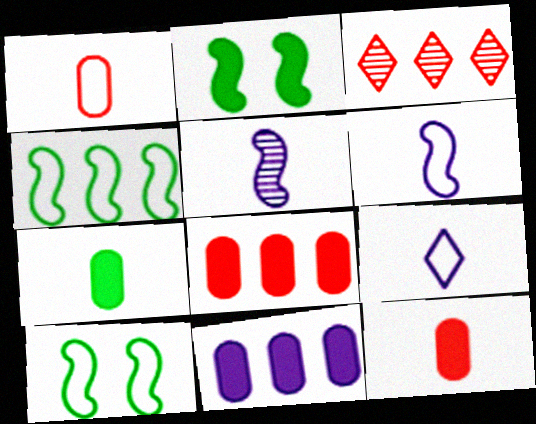[[3, 4, 11]]